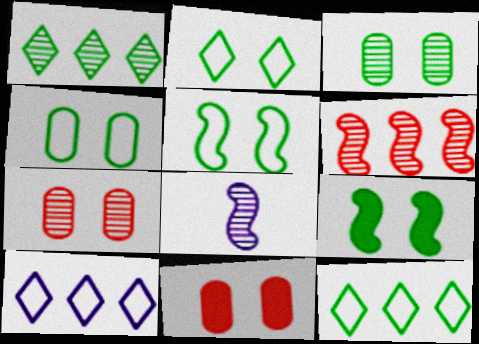[[1, 7, 8], 
[2, 3, 9], 
[2, 4, 5], 
[8, 11, 12]]